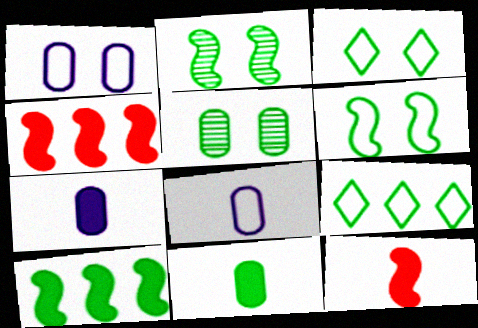[[2, 9, 11]]